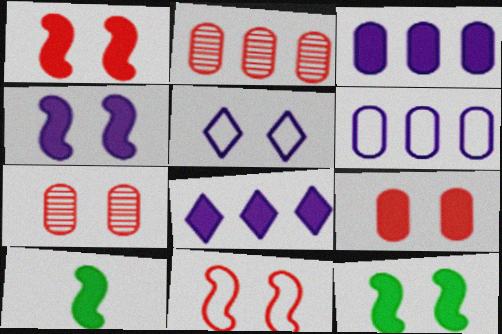[[1, 4, 12], 
[2, 5, 10], 
[5, 7, 12], 
[8, 9, 10]]